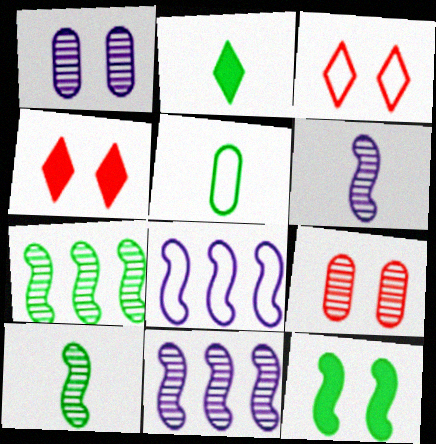[[1, 3, 12], 
[2, 5, 10], 
[2, 8, 9], 
[3, 5, 8], 
[4, 5, 11]]